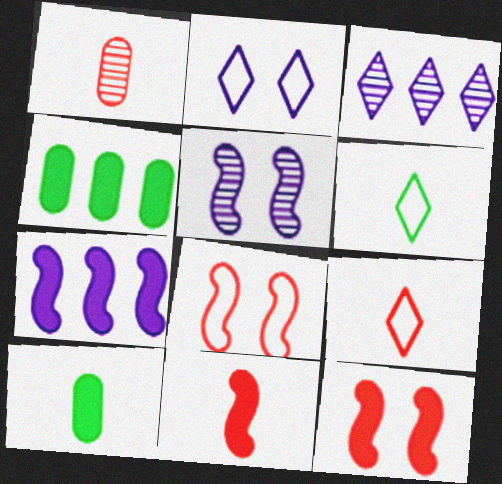[[1, 9, 11], 
[3, 8, 10], 
[4, 5, 9]]